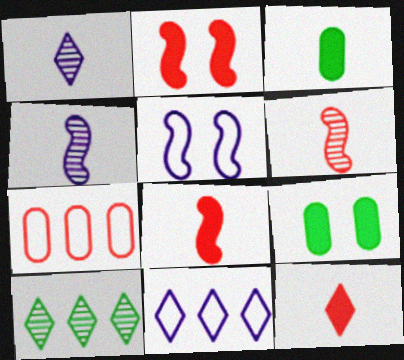[[6, 9, 11]]